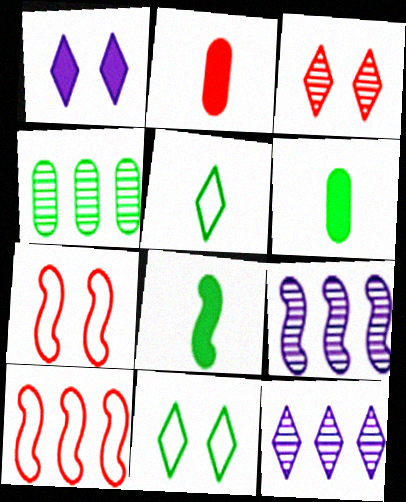[[1, 3, 11], 
[2, 3, 10], 
[2, 9, 11], 
[4, 8, 11], 
[6, 7, 12], 
[7, 8, 9]]